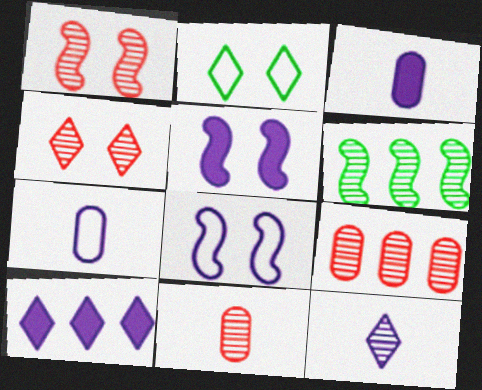[[3, 5, 10]]